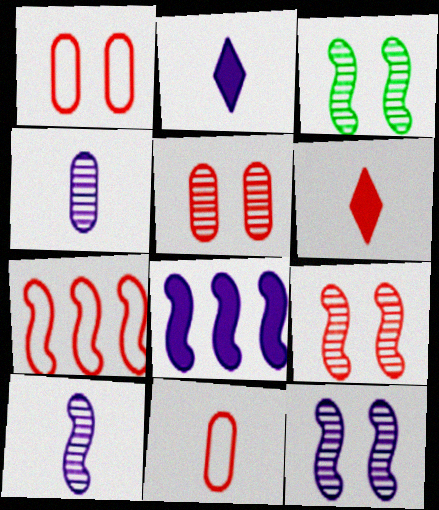[[3, 9, 12], 
[5, 6, 7]]